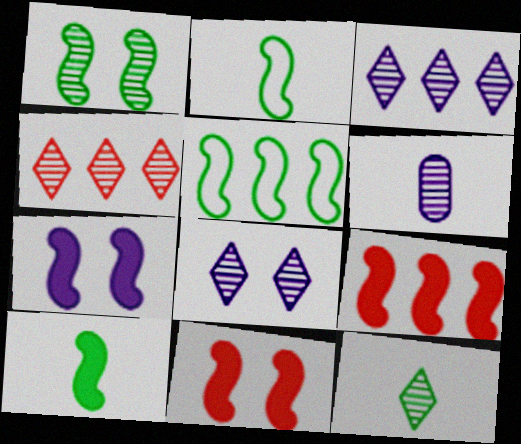[[1, 4, 6], 
[1, 5, 10], 
[4, 8, 12], 
[7, 9, 10]]